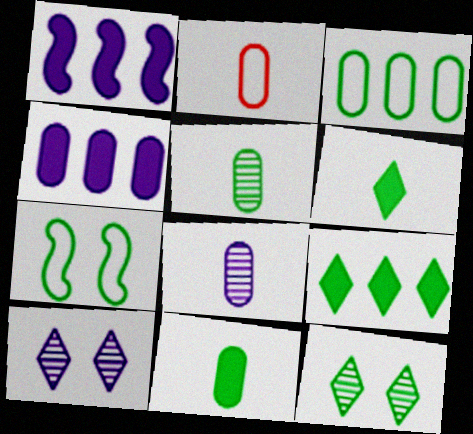[[1, 2, 12], 
[2, 8, 11], 
[5, 7, 9]]